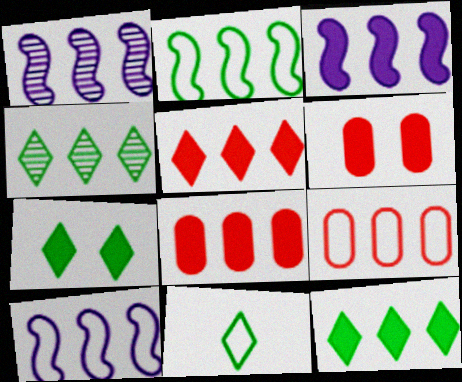[[1, 3, 10], 
[1, 6, 11], 
[1, 9, 12], 
[3, 4, 9], 
[3, 8, 12], 
[4, 7, 11], 
[4, 8, 10]]